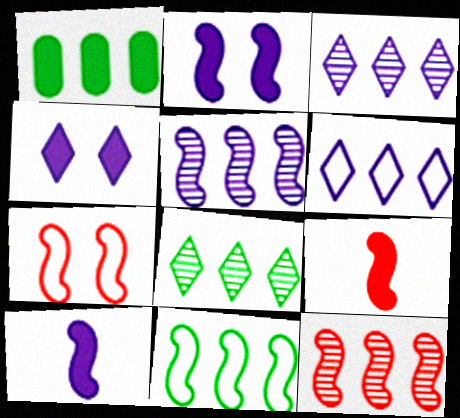[[1, 4, 9], 
[1, 6, 12], 
[1, 8, 11], 
[7, 9, 12]]